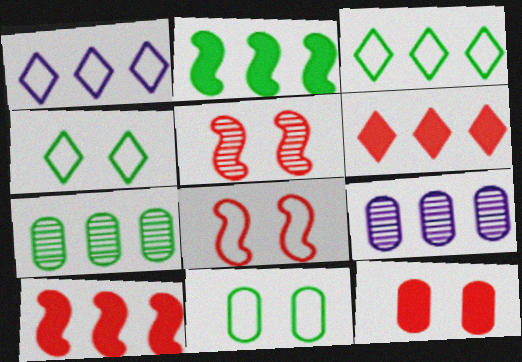[[1, 7, 10], 
[2, 3, 7], 
[3, 9, 10]]